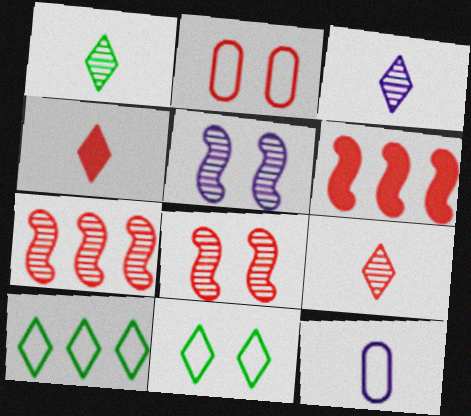[[1, 3, 9], 
[2, 4, 7], 
[2, 6, 9]]